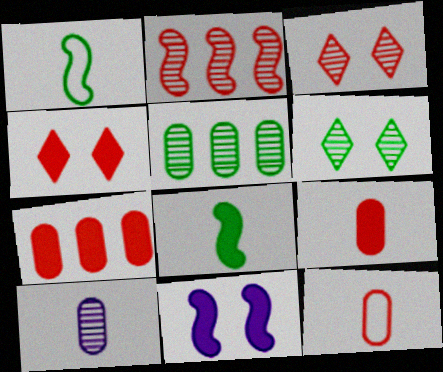[[1, 2, 11], 
[2, 4, 12], 
[2, 6, 10]]